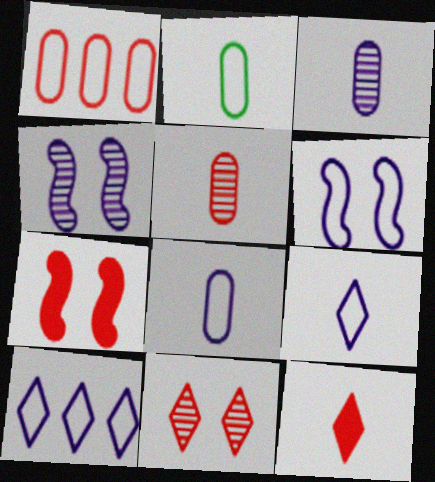[[6, 8, 10]]